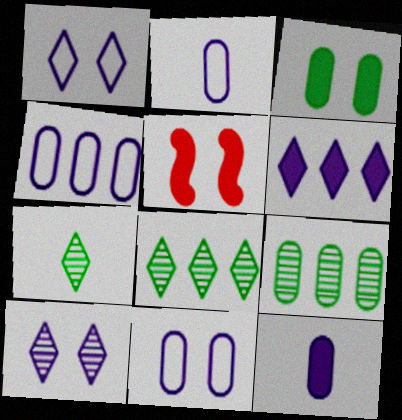[[2, 4, 11], 
[2, 5, 8], 
[4, 5, 7]]